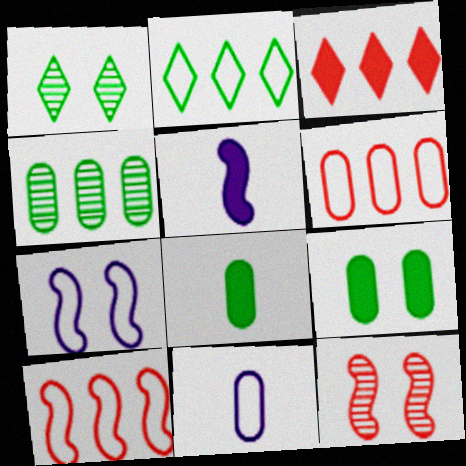[[1, 5, 6], 
[3, 5, 9]]